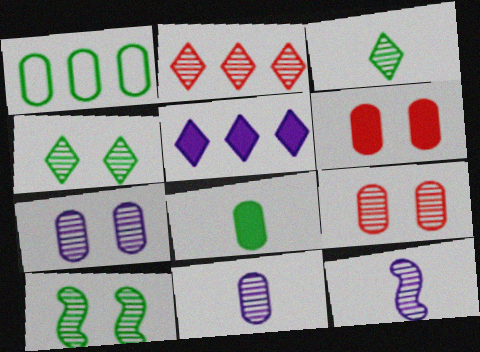[[1, 6, 11], 
[2, 10, 11]]